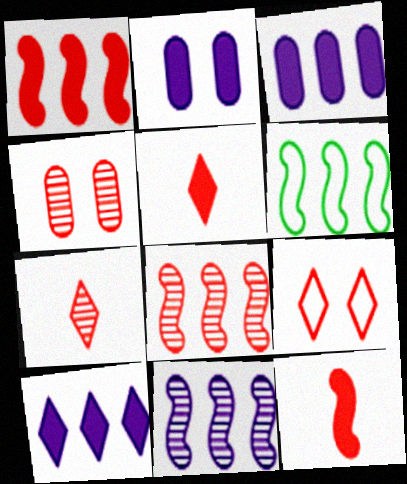[[1, 6, 11], 
[2, 6, 7], 
[4, 7, 8]]